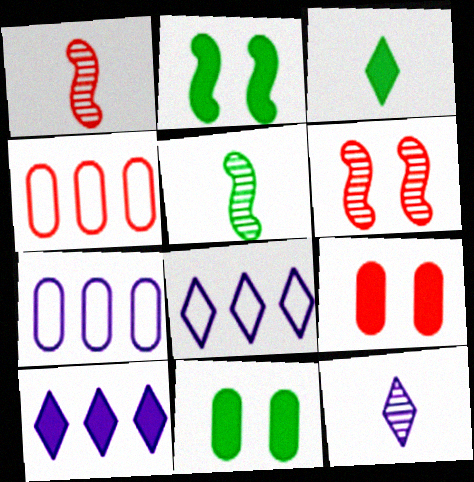[[1, 8, 11], 
[2, 4, 12], 
[3, 6, 7], 
[5, 8, 9]]